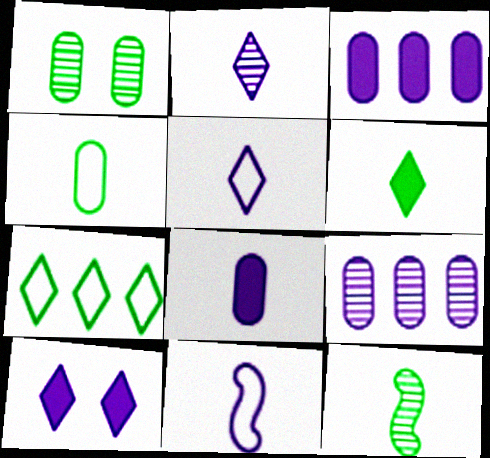[[2, 8, 11], 
[4, 6, 12], 
[9, 10, 11]]